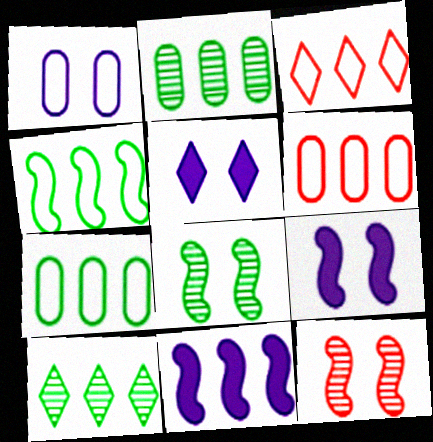[[2, 3, 11], 
[6, 10, 11]]